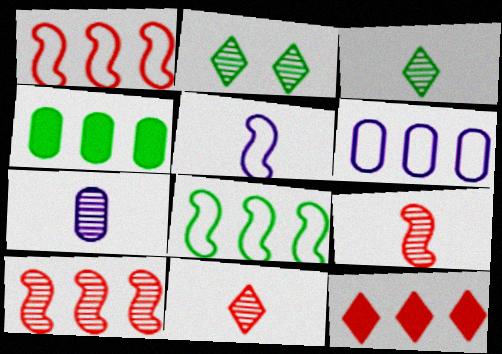[[2, 7, 10], 
[3, 7, 9]]